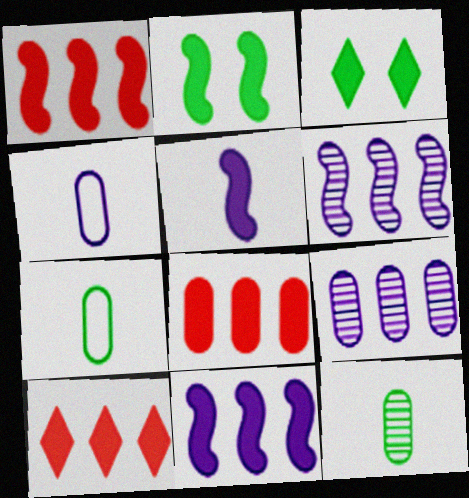[[1, 2, 5], 
[1, 8, 10], 
[3, 5, 8]]